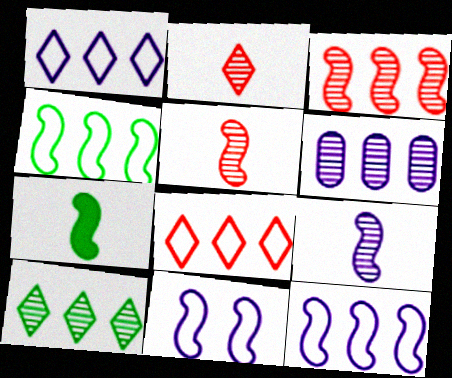[[3, 6, 10], 
[3, 7, 11]]